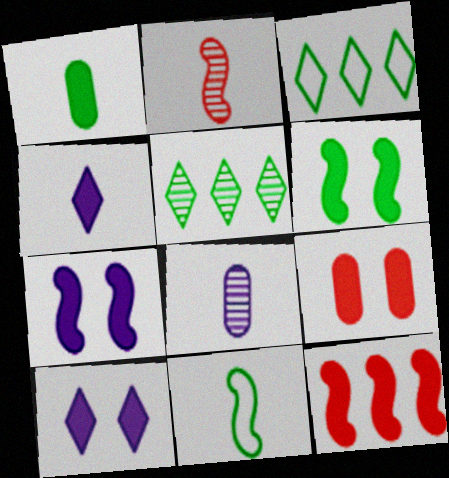[[1, 10, 12], 
[6, 9, 10]]